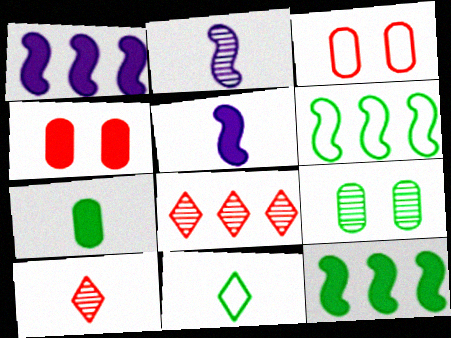[[2, 8, 9], 
[9, 11, 12]]